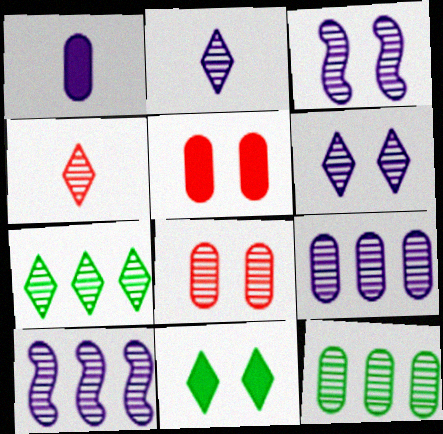[[2, 3, 9], 
[3, 4, 12], 
[4, 6, 7]]